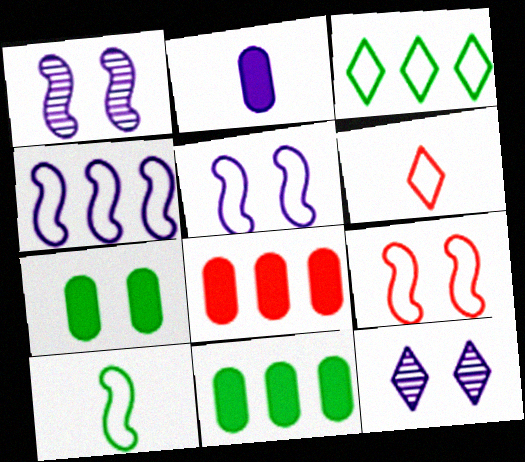[[1, 6, 11], 
[2, 4, 12], 
[2, 7, 8], 
[4, 9, 10], 
[7, 9, 12], 
[8, 10, 12]]